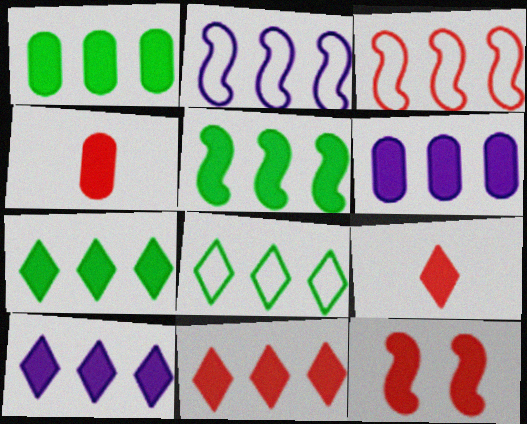[[1, 5, 7], 
[4, 11, 12], 
[5, 6, 11], 
[7, 10, 11]]